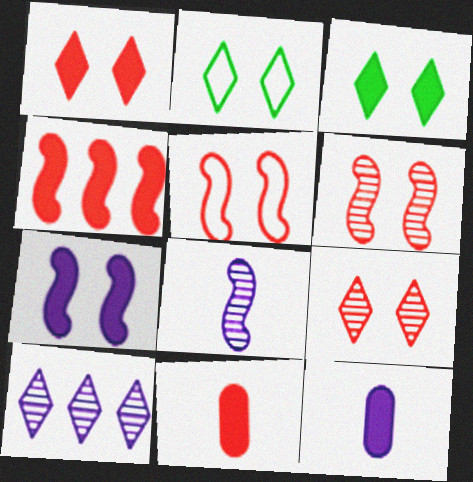[[1, 4, 11], 
[3, 4, 12]]